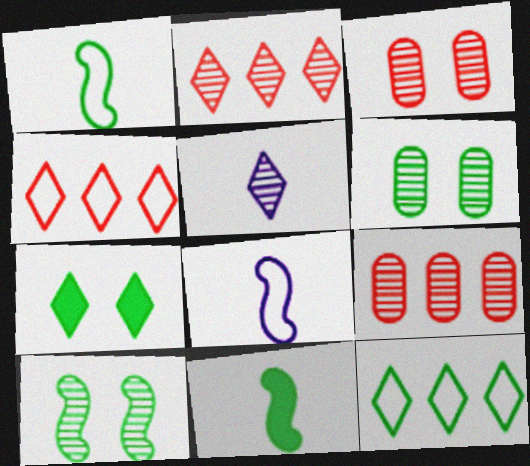[[4, 5, 7], 
[5, 9, 10], 
[6, 11, 12], 
[7, 8, 9]]